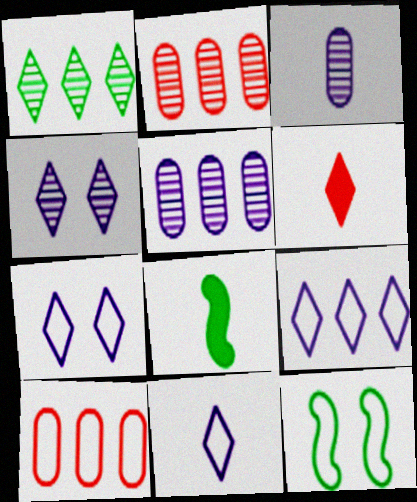[[1, 6, 7], 
[2, 7, 8], 
[4, 8, 10], 
[5, 6, 12], 
[7, 9, 11], 
[10, 11, 12]]